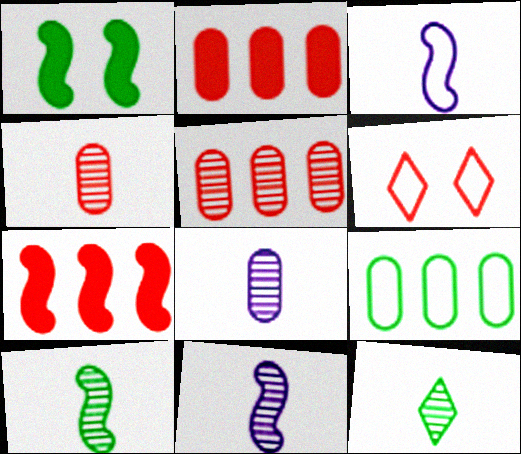[[1, 9, 12], 
[3, 6, 9], 
[4, 6, 7], 
[4, 11, 12]]